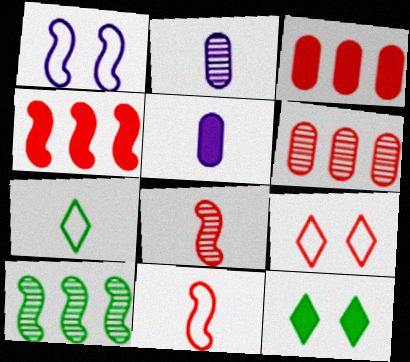[[3, 8, 9], 
[4, 5, 12], 
[5, 7, 8], 
[5, 9, 10]]